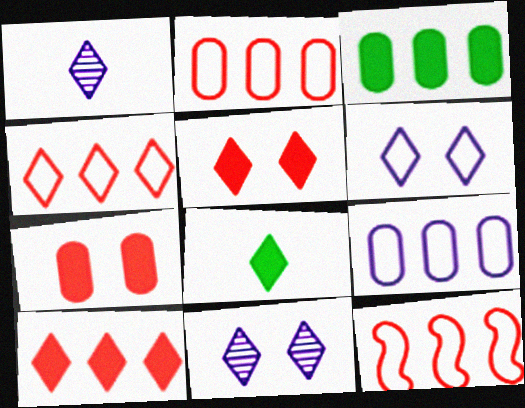[[2, 4, 12], 
[4, 8, 11]]